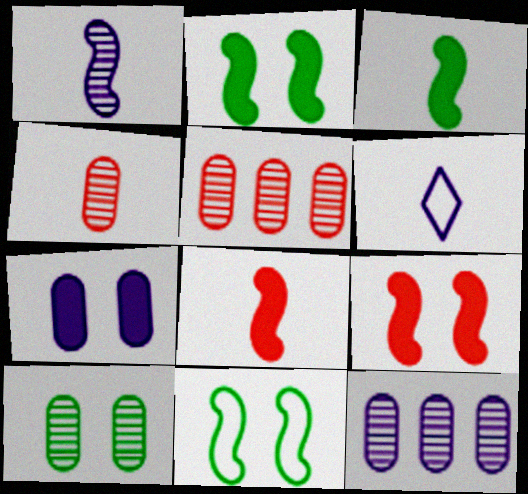[[2, 5, 6], 
[3, 4, 6], 
[4, 10, 12]]